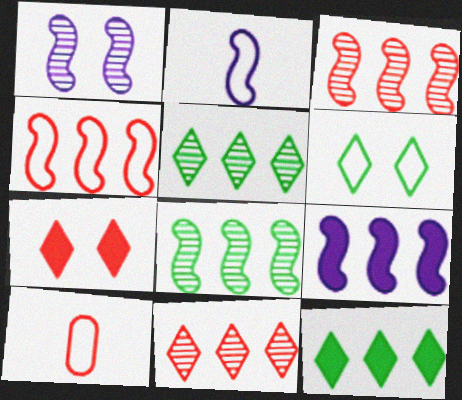[[1, 2, 9], 
[1, 10, 12], 
[3, 7, 10], 
[4, 8, 9]]